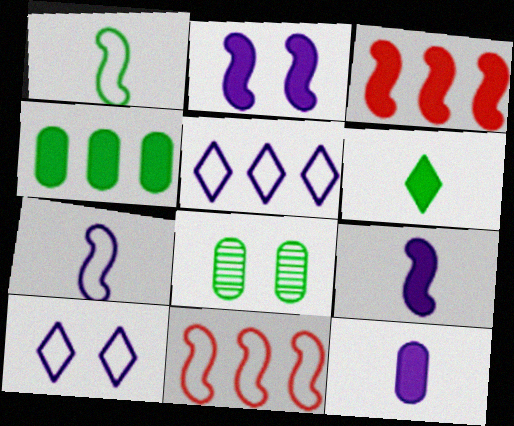[]